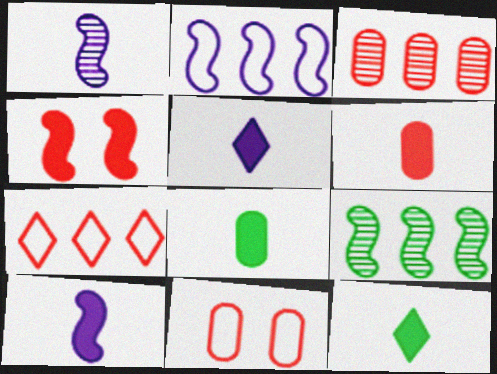[[3, 6, 11], 
[5, 9, 11], 
[6, 10, 12]]